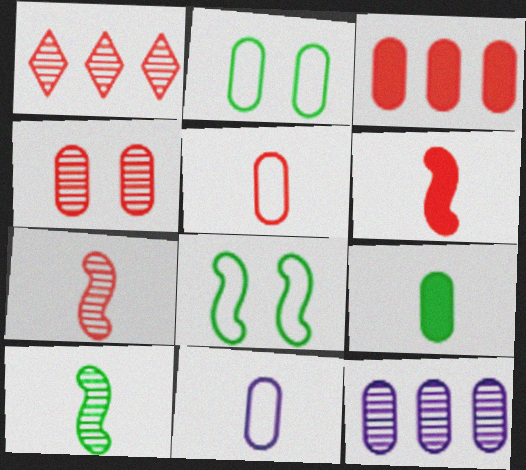[[1, 4, 7], 
[3, 4, 5]]